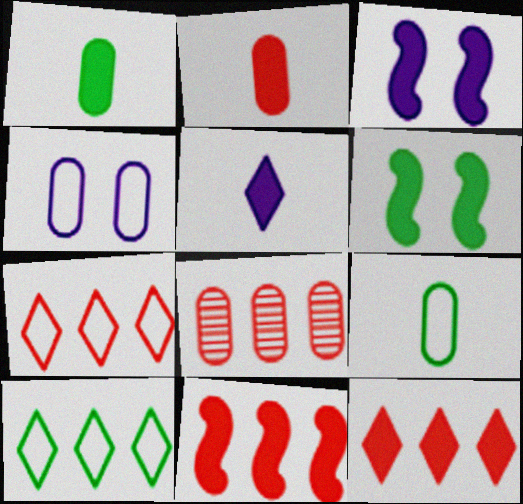[[1, 3, 12], 
[1, 4, 8], 
[7, 8, 11]]